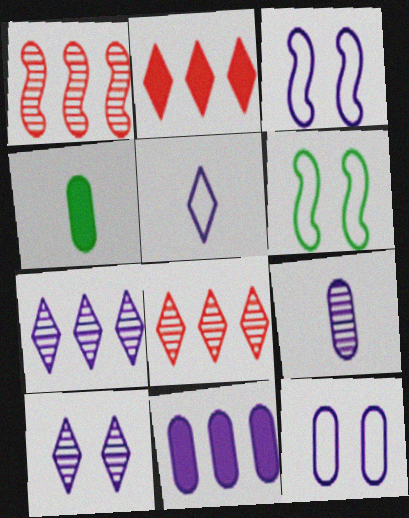[[2, 6, 9], 
[3, 4, 8], 
[9, 11, 12]]